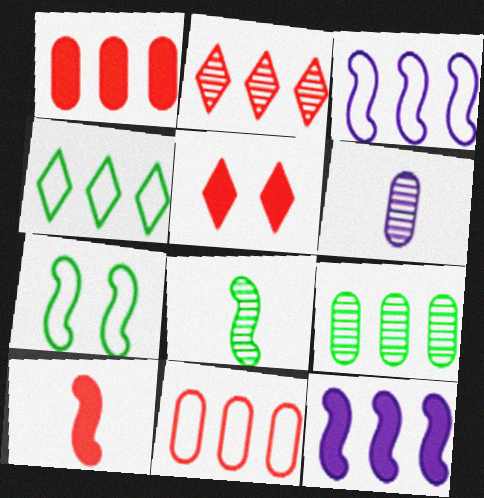[[1, 5, 10], 
[3, 4, 11]]